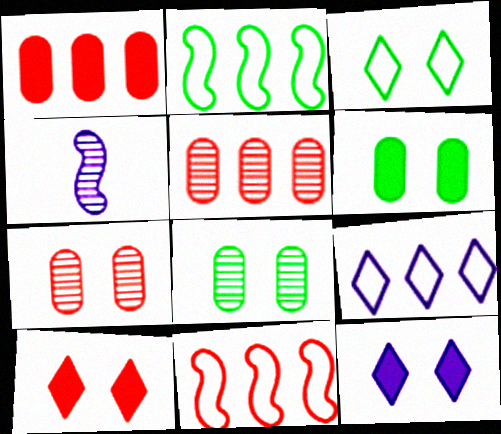[[1, 3, 4]]